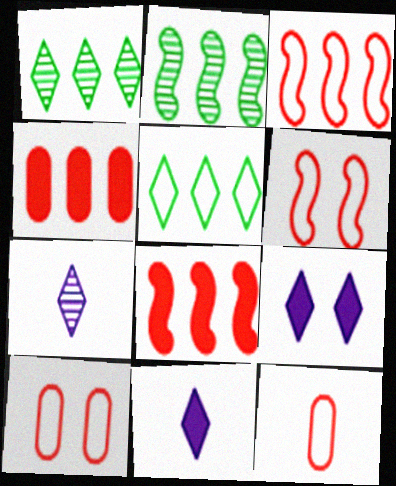[[2, 9, 12], 
[2, 10, 11]]